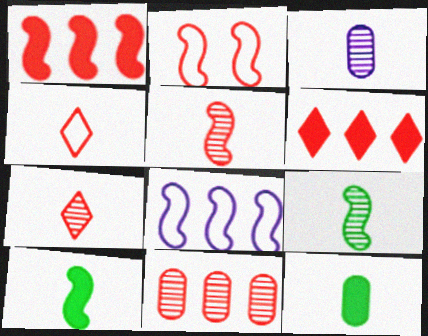[[1, 2, 5], 
[3, 4, 10], 
[3, 7, 9]]